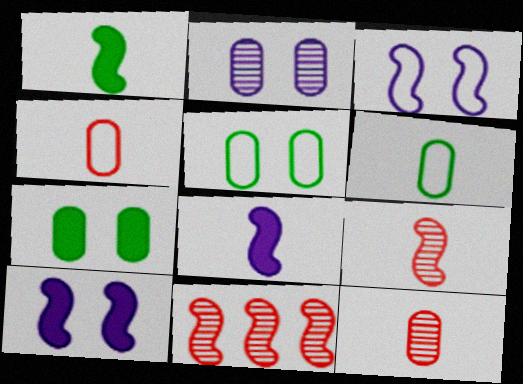[[1, 3, 11]]